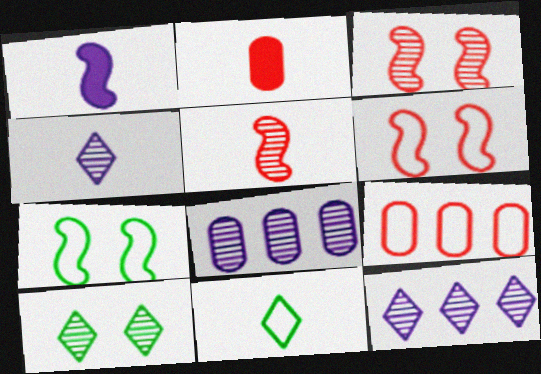[[1, 9, 10], 
[2, 7, 12], 
[5, 8, 10]]